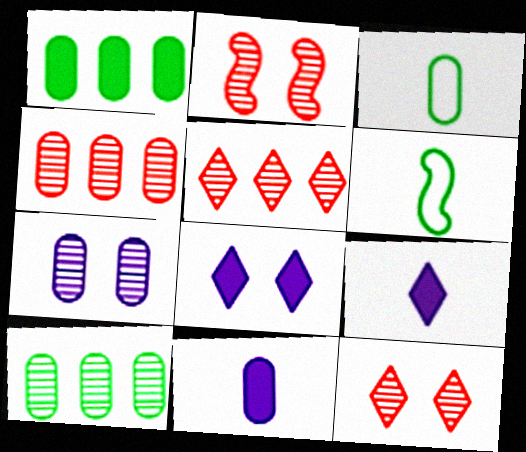[[4, 6, 8]]